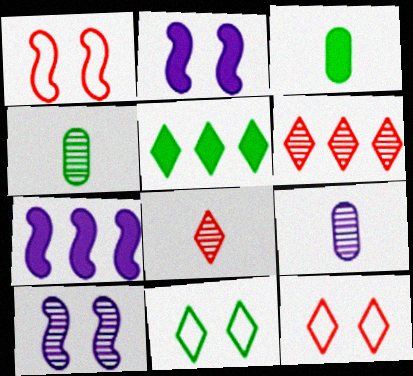[[1, 5, 9], 
[4, 6, 10], 
[4, 7, 12]]